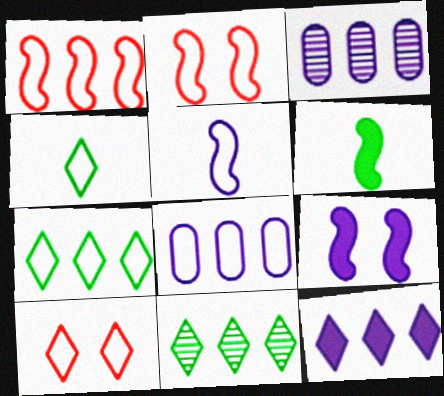[[1, 7, 8], 
[2, 4, 8], 
[3, 6, 10]]